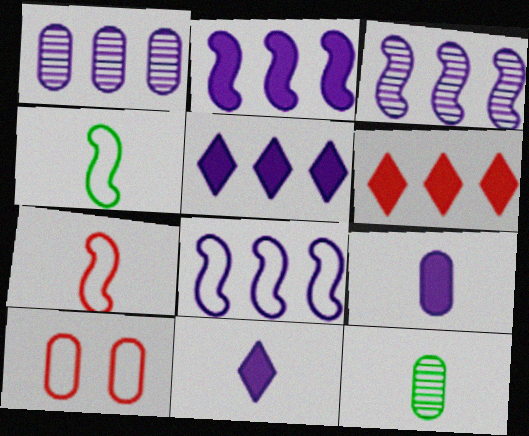[[1, 5, 8], 
[2, 3, 8], 
[7, 11, 12]]